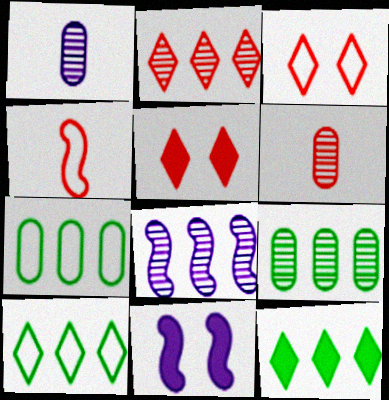[[2, 8, 9], 
[6, 10, 11]]